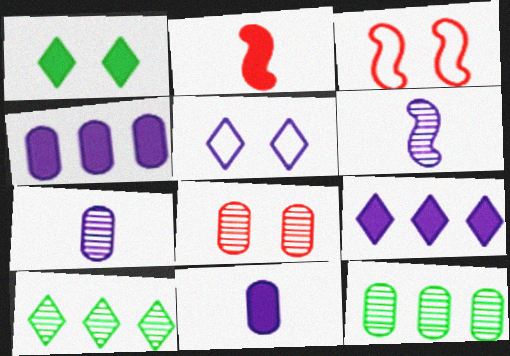[[1, 2, 4], 
[2, 5, 12], 
[3, 10, 11], 
[4, 5, 6], 
[6, 8, 10], 
[7, 8, 12]]